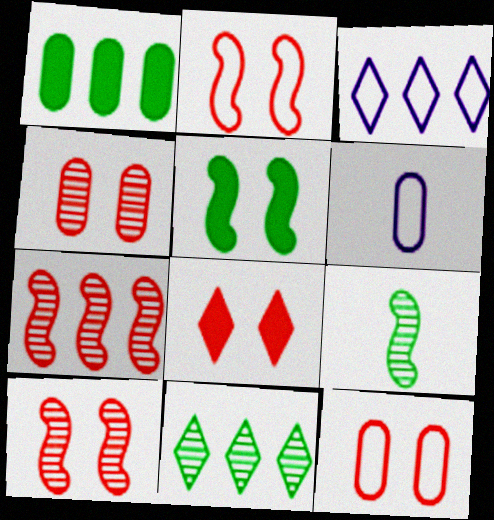[[1, 3, 7], 
[1, 4, 6], 
[2, 4, 8], 
[8, 10, 12]]